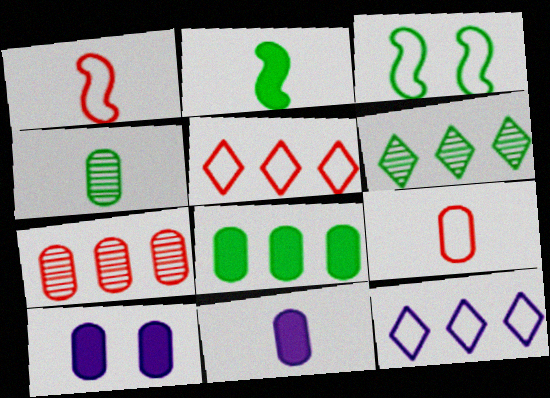[[1, 6, 10], 
[3, 9, 12], 
[4, 9, 11]]